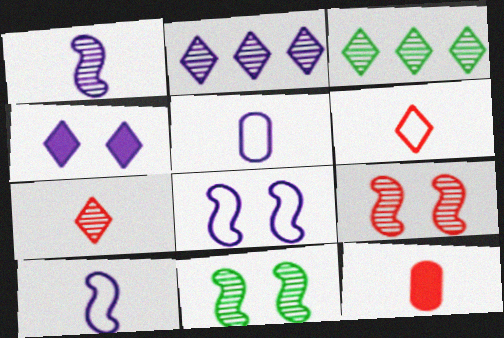[[3, 4, 6], 
[3, 8, 12]]